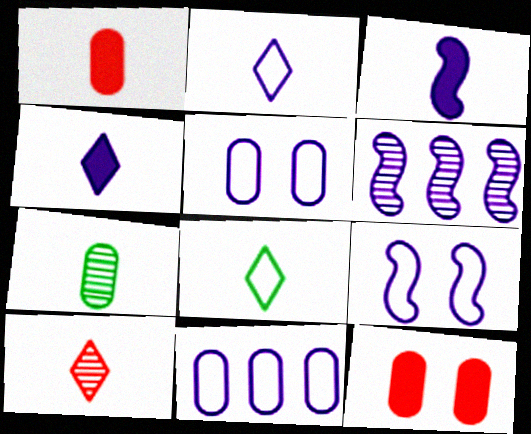[[2, 9, 11], 
[3, 6, 9], 
[4, 5, 6], 
[4, 8, 10], 
[6, 8, 12], 
[7, 11, 12]]